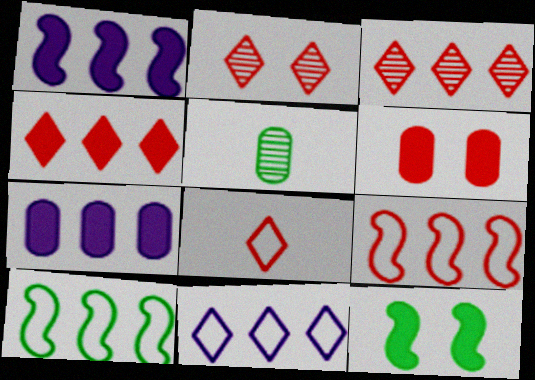[[2, 4, 8], 
[3, 7, 10]]